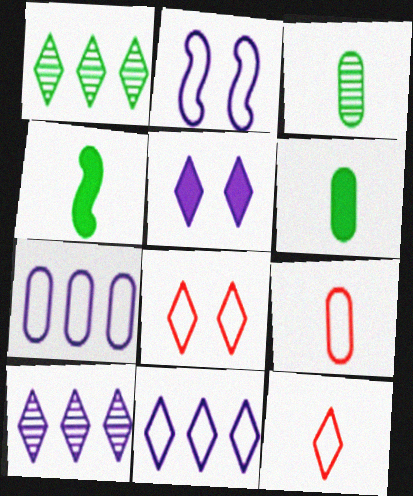[[1, 5, 12]]